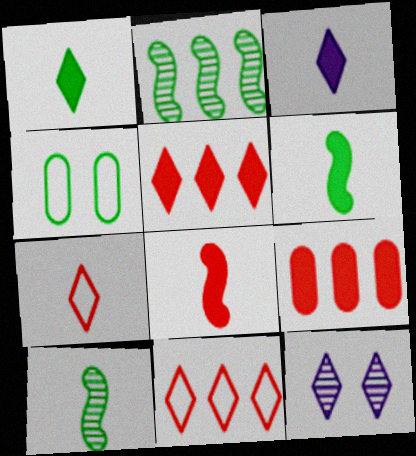[[1, 2, 4], 
[1, 11, 12]]